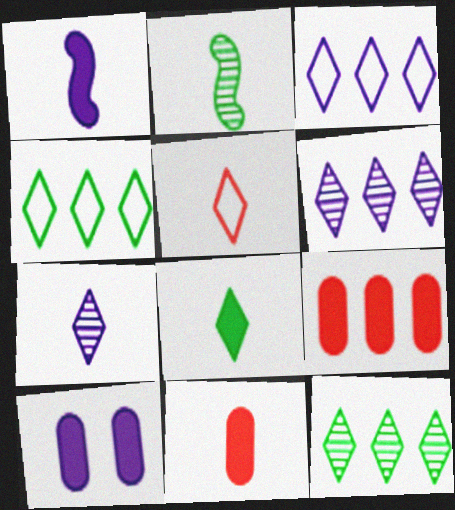[[1, 8, 11], 
[5, 7, 8]]